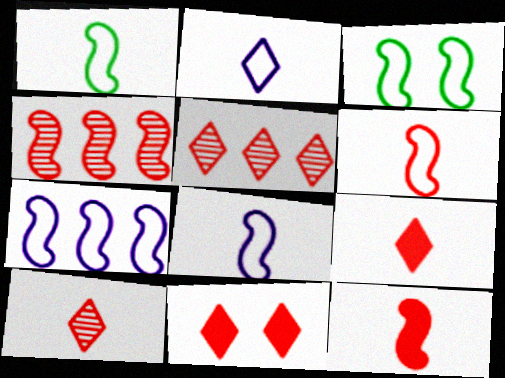[[1, 6, 8], 
[3, 6, 7]]